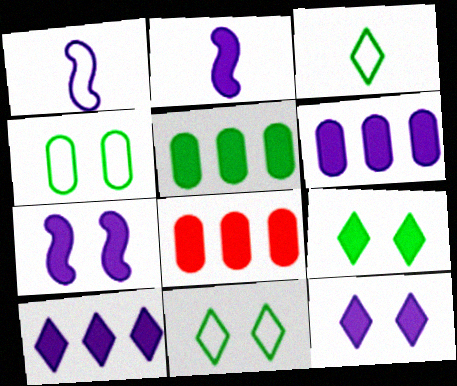[[2, 6, 12], 
[2, 8, 9], 
[5, 6, 8]]